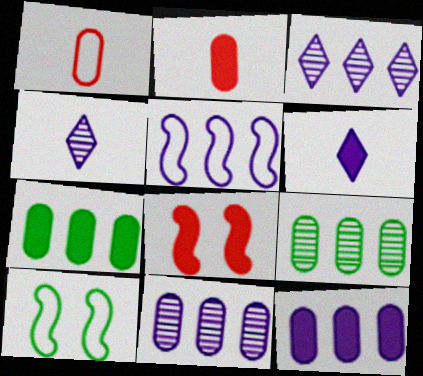[[2, 3, 10], 
[3, 5, 12], 
[6, 7, 8]]